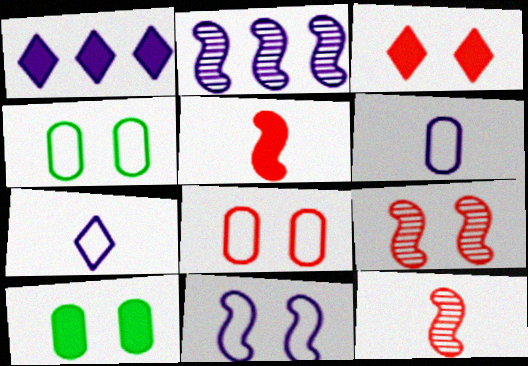[[1, 4, 12], 
[1, 5, 10], 
[3, 8, 9]]